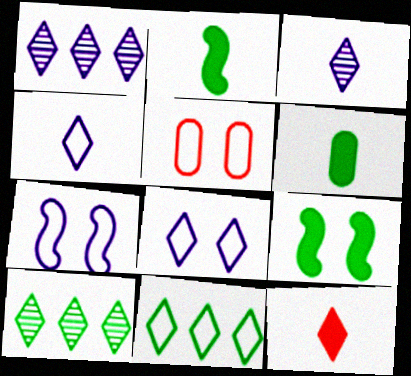[[1, 2, 5], 
[8, 10, 12]]